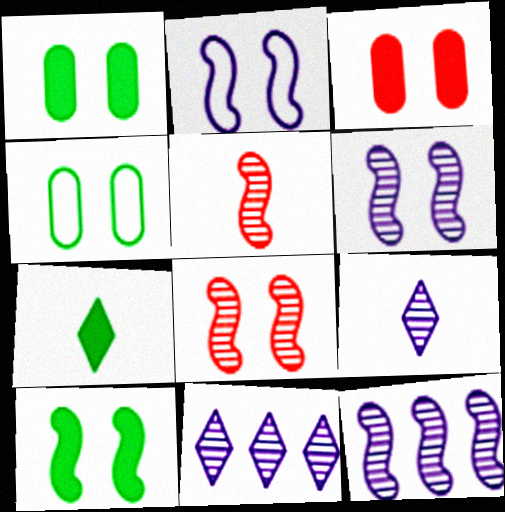[[2, 8, 10]]